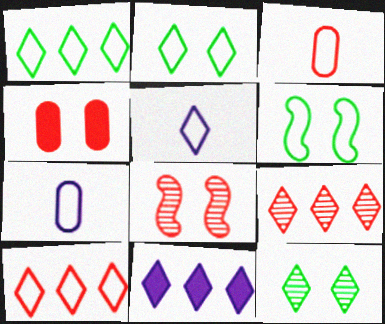[[1, 9, 11], 
[2, 5, 10], 
[6, 7, 10]]